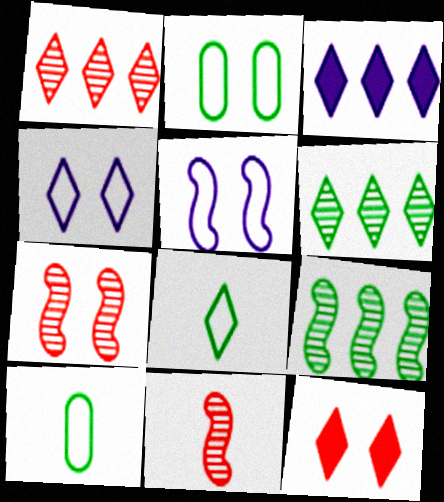[[2, 3, 11], 
[3, 7, 10]]